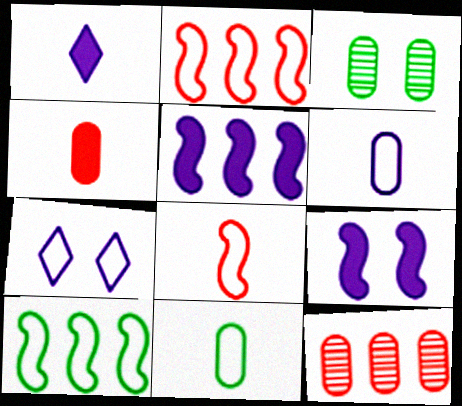[[1, 2, 3], 
[2, 7, 11]]